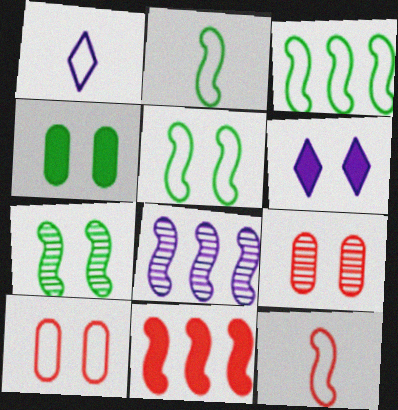[[1, 3, 10], 
[2, 3, 5], 
[3, 8, 11], 
[5, 6, 9], 
[6, 7, 10]]